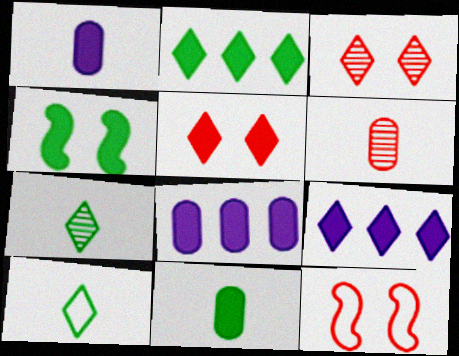[[2, 4, 11], 
[3, 9, 10], 
[7, 8, 12]]